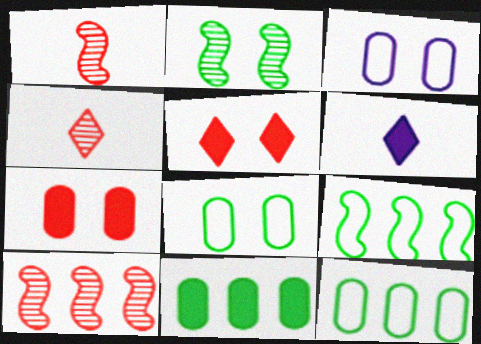[[2, 3, 5], 
[6, 8, 10]]